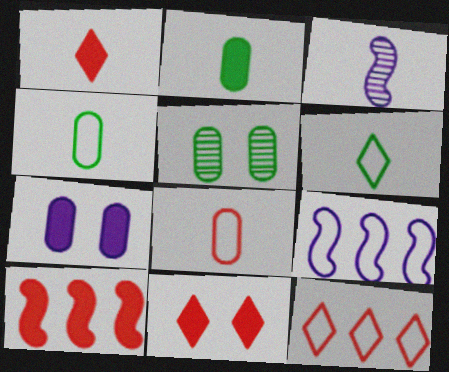[[1, 3, 4], 
[1, 5, 9]]